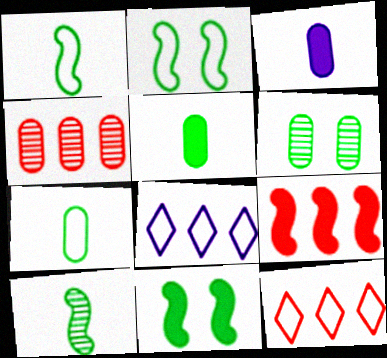[[4, 9, 12]]